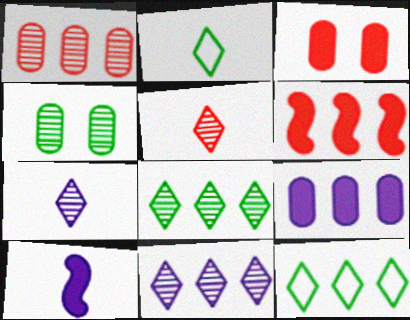[]